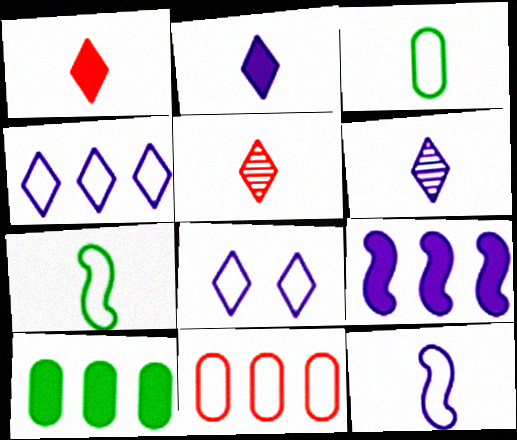[[7, 8, 11]]